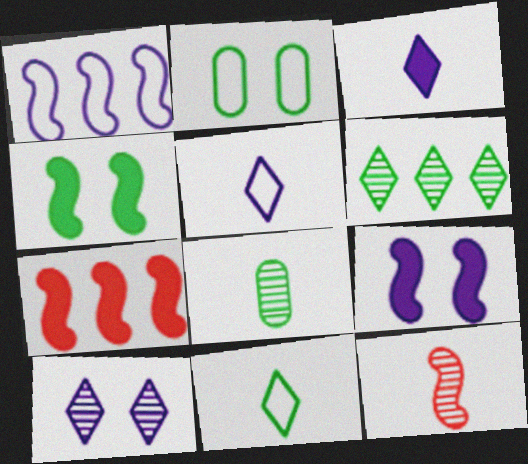[[1, 4, 12]]